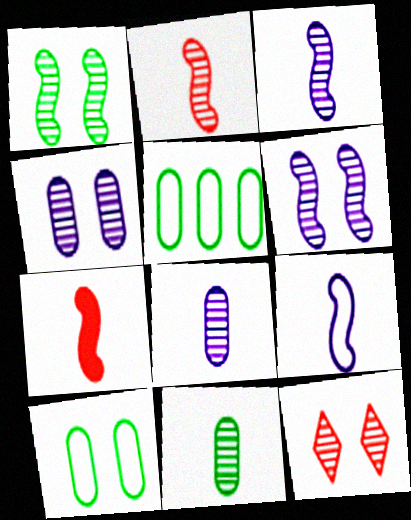[[1, 4, 12]]